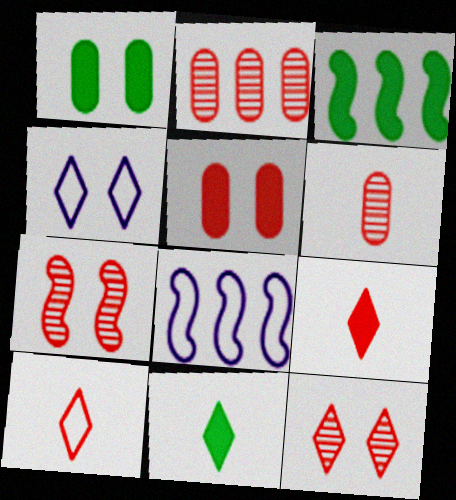[[1, 3, 11], 
[1, 4, 7], 
[3, 4, 6]]